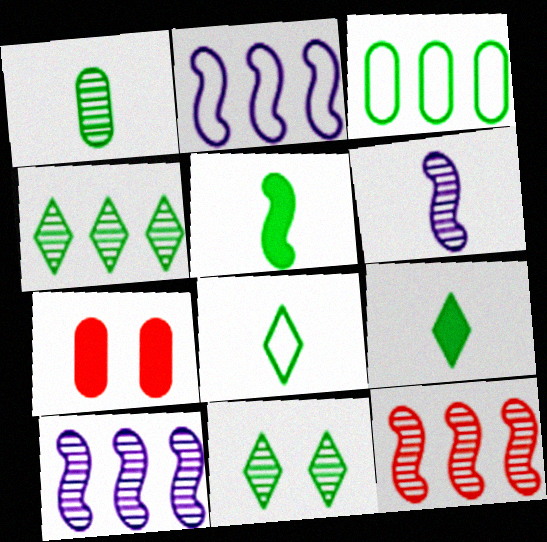[[1, 5, 8], 
[3, 5, 11], 
[7, 8, 10]]